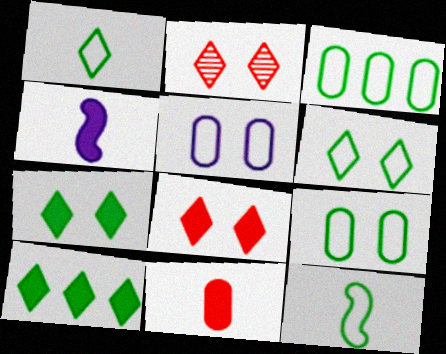[[2, 3, 4], 
[3, 6, 12]]